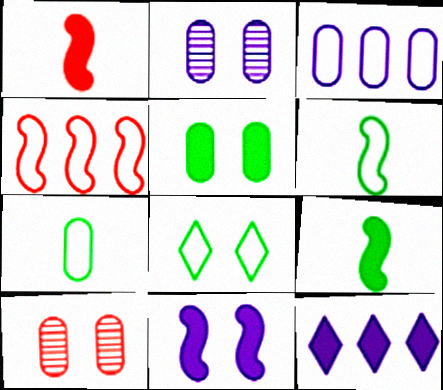[[1, 5, 12], 
[6, 10, 12], 
[8, 10, 11]]